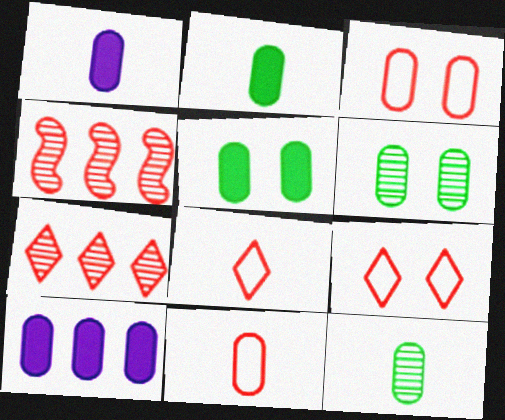[[1, 11, 12], 
[3, 10, 12], 
[6, 10, 11]]